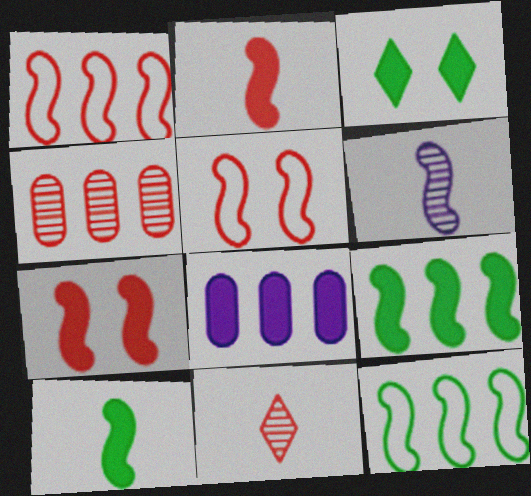[[2, 3, 8], 
[5, 6, 9], 
[6, 7, 12]]